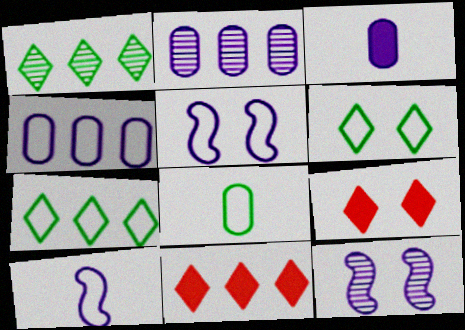[[8, 11, 12]]